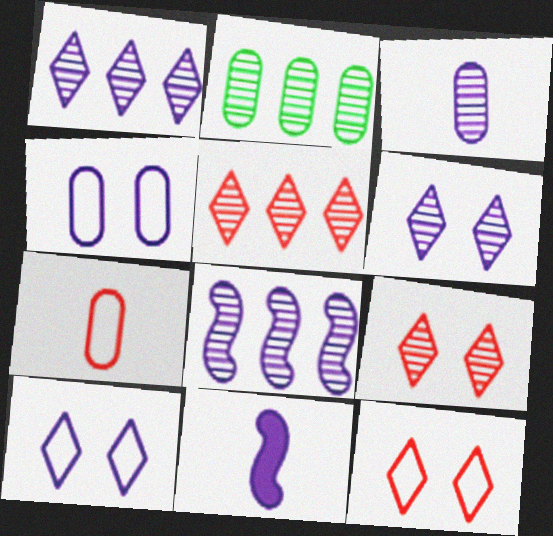[[1, 4, 11], 
[2, 5, 8], 
[2, 11, 12], 
[3, 6, 8]]